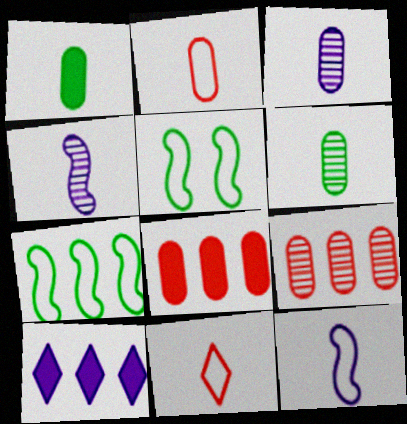[[1, 2, 3], 
[1, 4, 11], 
[7, 9, 10]]